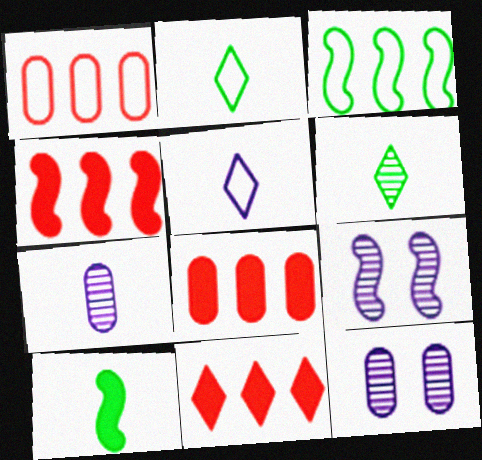[[2, 4, 12], 
[2, 8, 9], 
[4, 8, 11]]